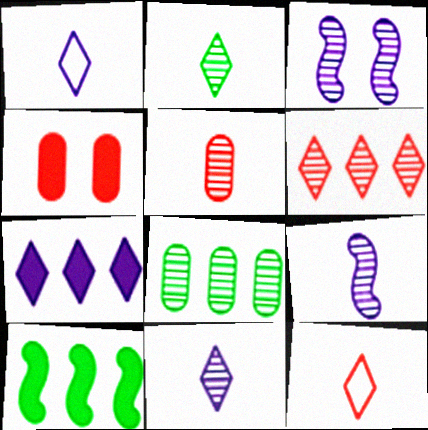[[2, 5, 9]]